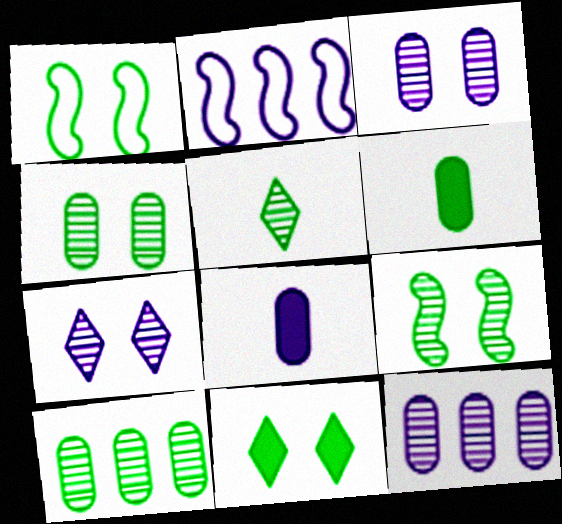[[1, 4, 11], 
[2, 7, 8], 
[5, 9, 10]]